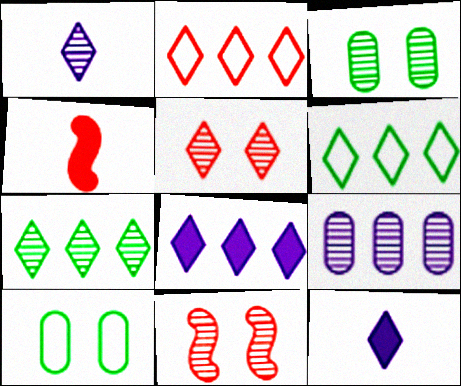[[1, 5, 7], 
[2, 7, 8], 
[5, 6, 12]]